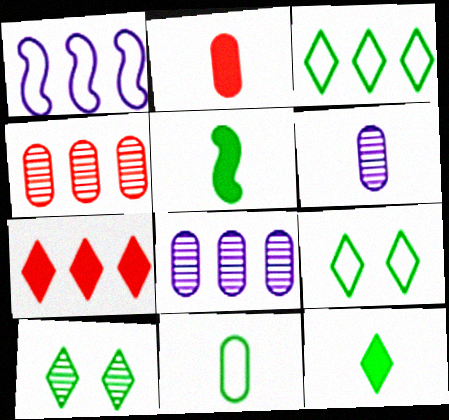[[1, 2, 10], 
[2, 6, 11], 
[3, 10, 12]]